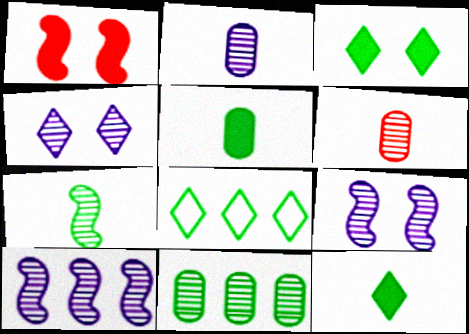[[1, 2, 8], 
[2, 4, 10]]